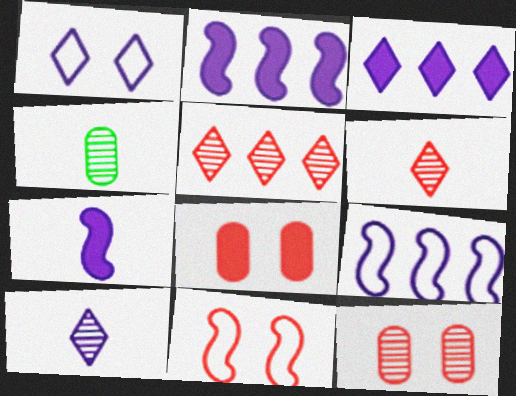[[1, 3, 10], 
[3, 4, 11]]